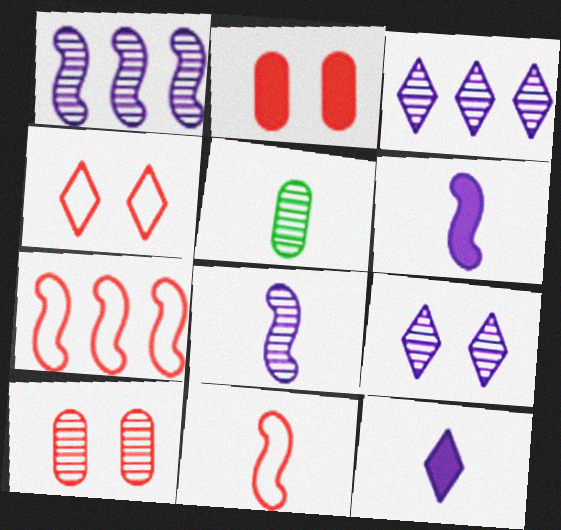[[5, 11, 12]]